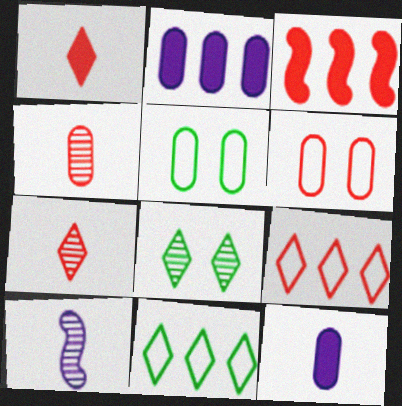[[2, 4, 5], 
[3, 6, 7]]